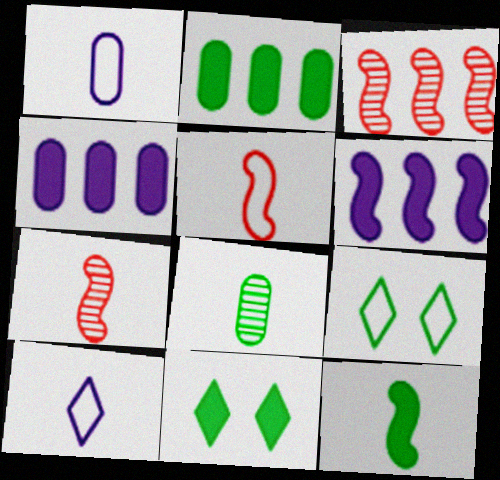[[1, 3, 11], 
[2, 11, 12], 
[4, 7, 9]]